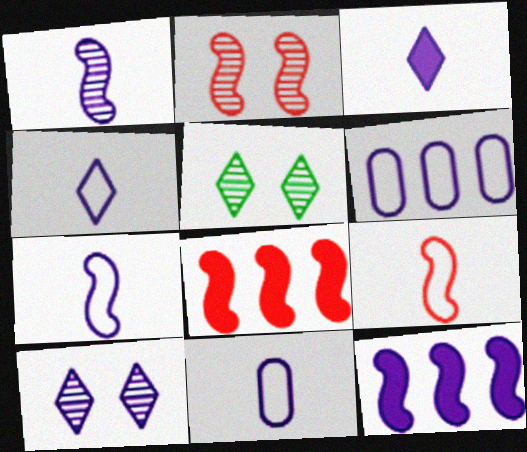[[1, 3, 11], 
[2, 8, 9], 
[4, 7, 11], 
[5, 8, 11], 
[10, 11, 12]]